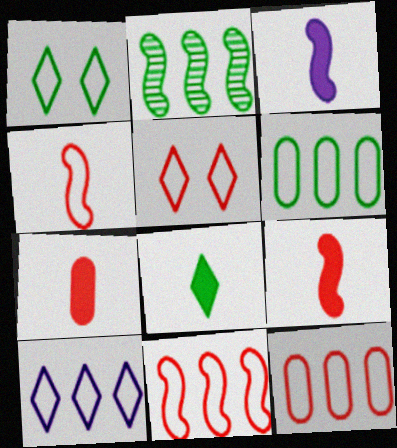[[3, 7, 8], 
[4, 5, 12], 
[6, 10, 11]]